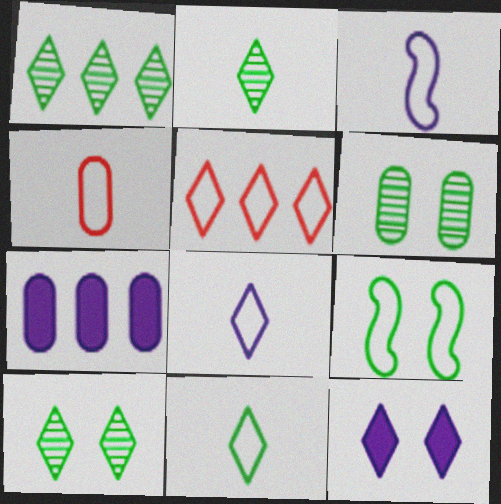[[1, 2, 10], 
[2, 5, 12], 
[3, 4, 11], 
[4, 6, 7]]